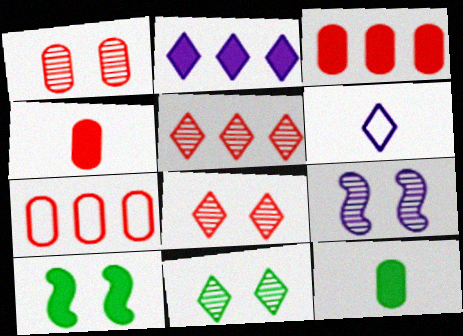[[1, 4, 7], 
[1, 9, 11], 
[2, 4, 10]]